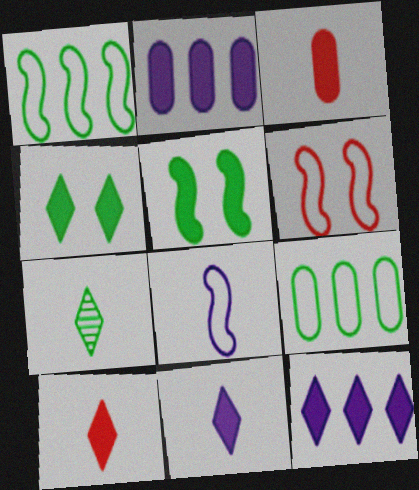[[1, 6, 8], 
[2, 5, 10], 
[2, 6, 7], 
[3, 5, 12], 
[3, 7, 8], 
[4, 10, 12], 
[5, 7, 9]]